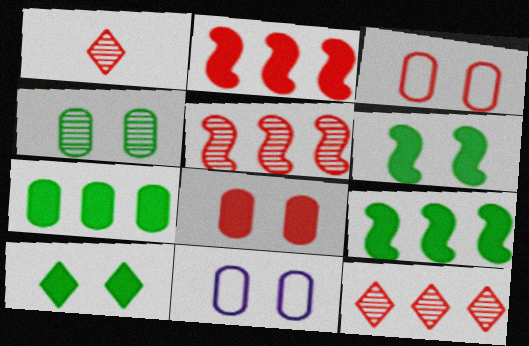[[1, 2, 3], 
[1, 9, 11], 
[4, 8, 11]]